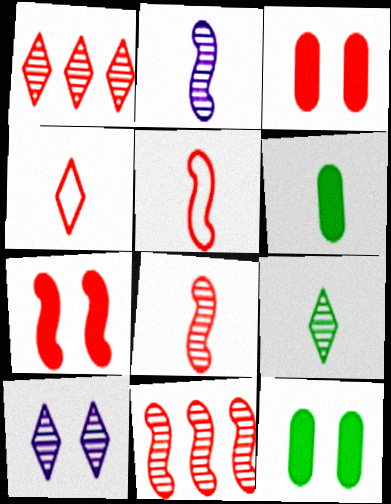[[1, 3, 5], 
[1, 9, 10], 
[2, 4, 6], 
[3, 4, 11], 
[5, 7, 11]]